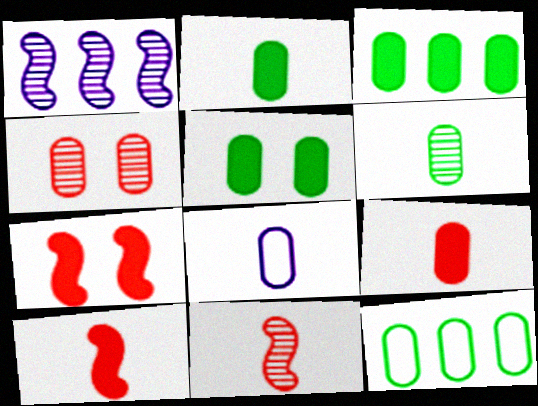[[2, 3, 5], 
[3, 4, 8], 
[5, 6, 12], 
[6, 8, 9]]